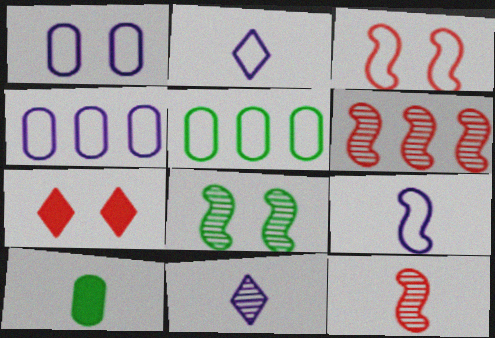[[1, 7, 8], 
[2, 3, 5], 
[2, 10, 12]]